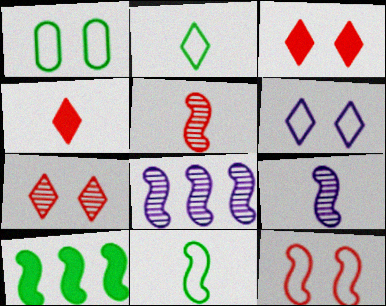[[1, 4, 8], 
[1, 6, 12], 
[9, 10, 12]]